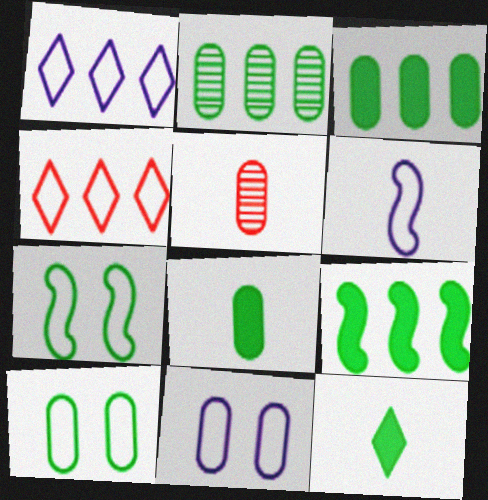[[1, 6, 11], 
[2, 7, 12], 
[2, 8, 10], 
[3, 5, 11], 
[4, 6, 10], 
[5, 6, 12]]